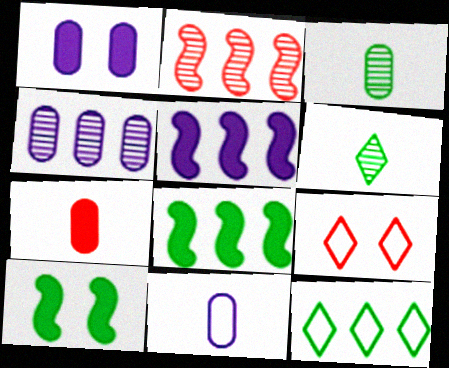[[1, 4, 11], 
[2, 7, 9], 
[3, 5, 9], 
[3, 7, 11], 
[3, 10, 12]]